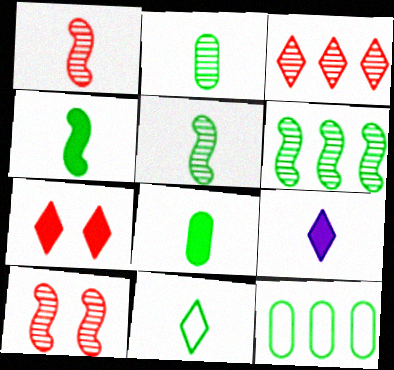[[2, 4, 11], 
[5, 8, 11], 
[9, 10, 12]]